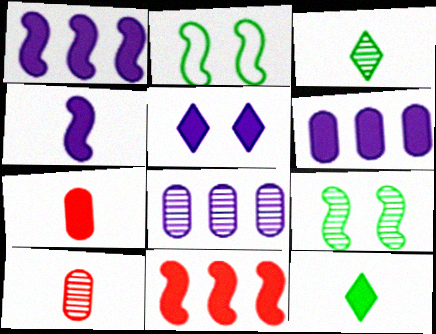[[4, 5, 6], 
[4, 7, 12]]